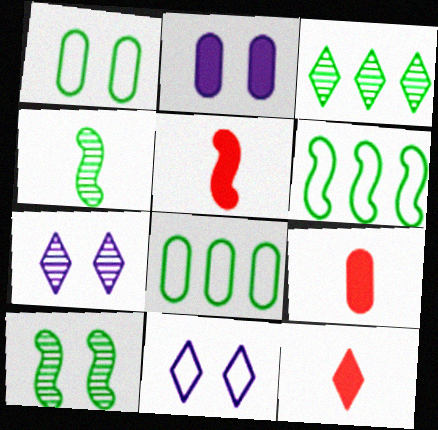[[3, 11, 12], 
[5, 7, 8], 
[5, 9, 12], 
[6, 7, 9]]